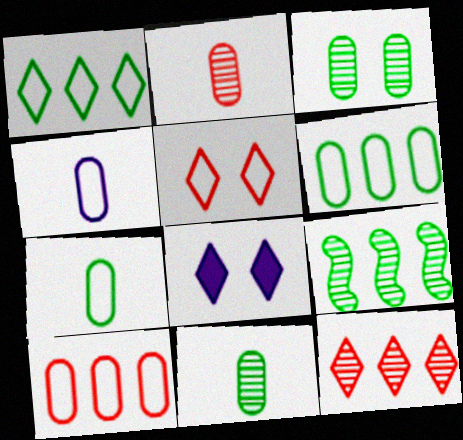[]